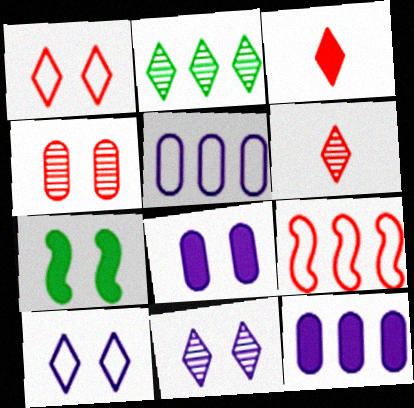[[2, 3, 10], 
[2, 6, 11], 
[2, 9, 12], 
[3, 4, 9], 
[3, 7, 12], 
[4, 7, 10], 
[5, 6, 7]]